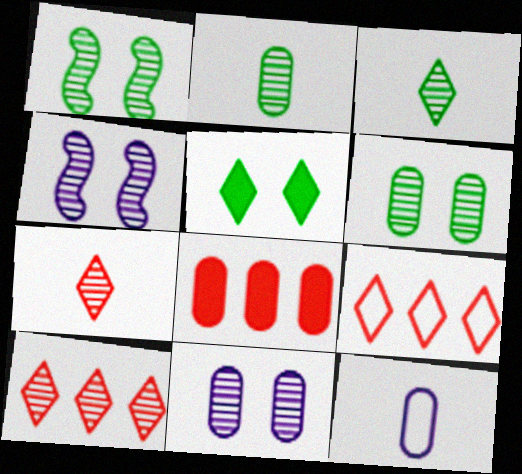[[2, 4, 10], 
[6, 8, 12]]